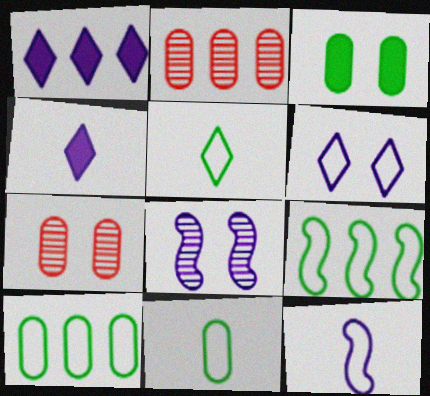[[1, 2, 9], 
[4, 7, 9]]